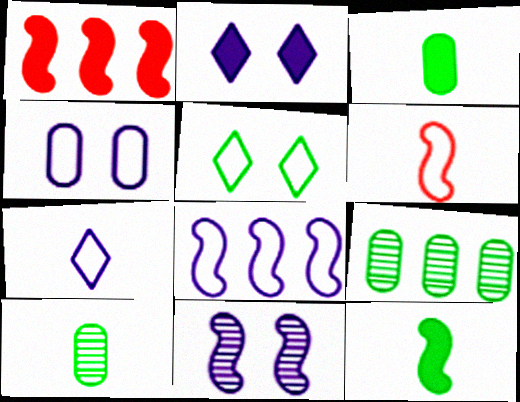[[1, 2, 3], 
[2, 4, 11], 
[2, 6, 9], 
[4, 7, 8], 
[5, 9, 12]]